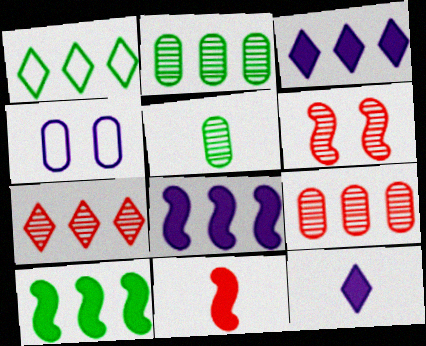[[1, 2, 10], 
[1, 3, 7], 
[1, 8, 9]]